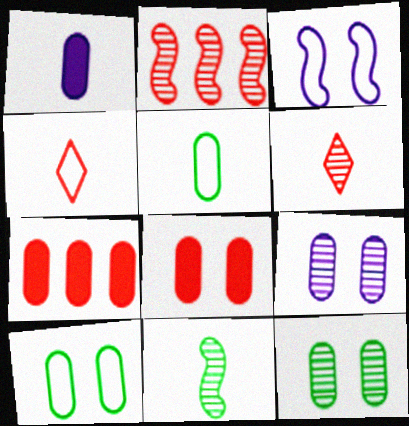[[1, 4, 11], 
[2, 4, 8], 
[5, 7, 9], 
[8, 9, 10]]